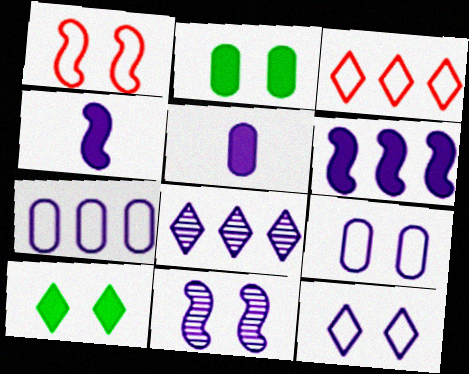[[4, 8, 9], 
[6, 7, 8]]